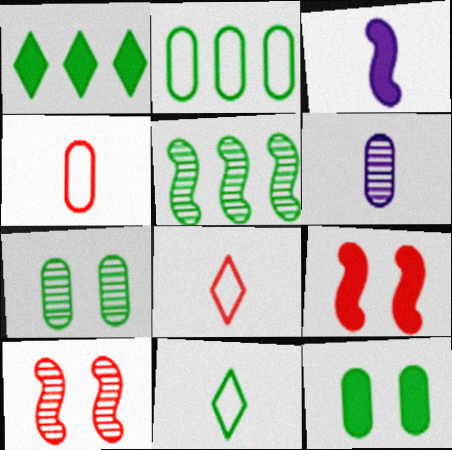[[1, 2, 5], 
[5, 11, 12]]